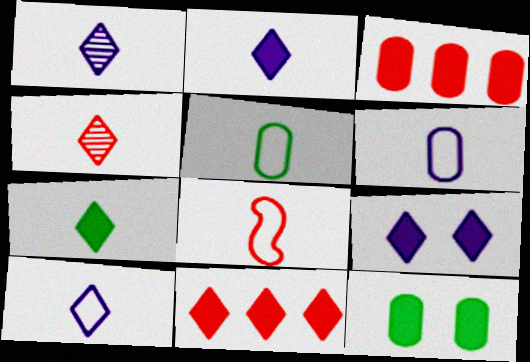[[1, 2, 10], 
[4, 7, 10], 
[5, 8, 10], 
[7, 9, 11]]